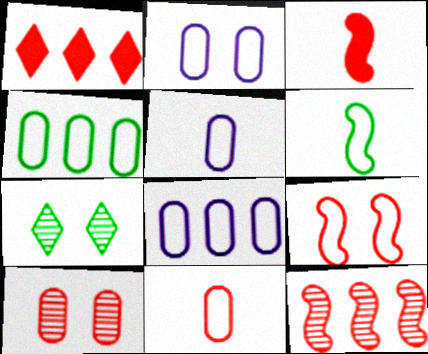[[2, 4, 11], 
[2, 5, 8], 
[3, 7, 8], 
[3, 9, 12]]